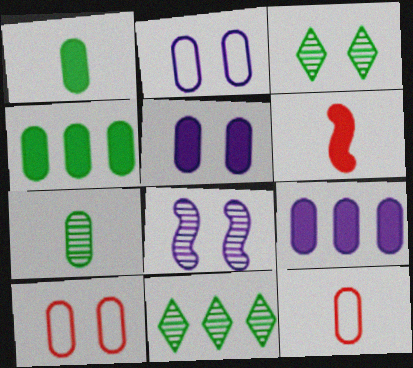[[2, 6, 11], 
[7, 9, 10]]